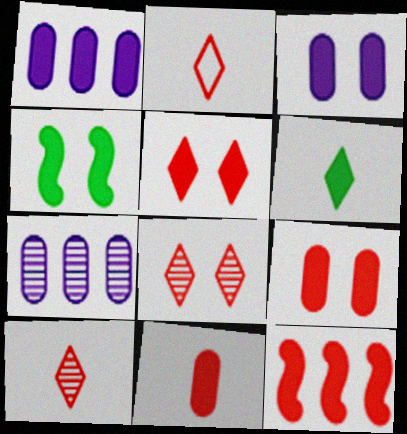[[2, 4, 7], 
[3, 4, 5], 
[3, 6, 12], 
[5, 11, 12]]